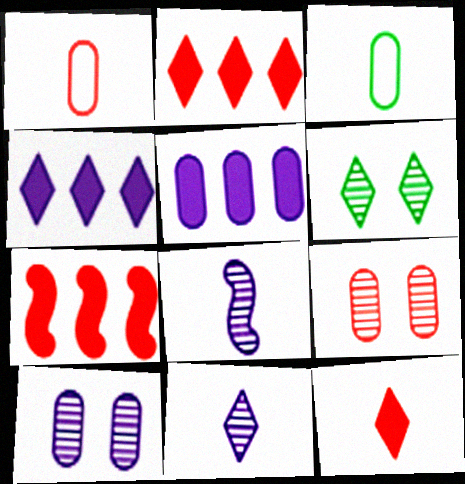[[3, 5, 9], 
[3, 8, 12]]